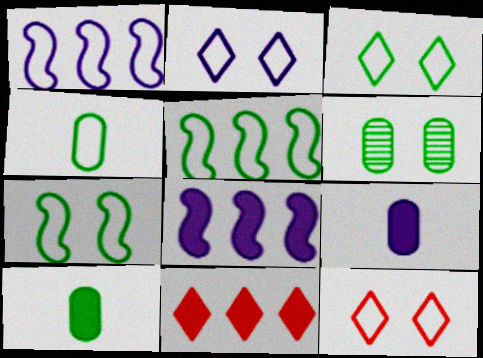[[1, 4, 12], 
[2, 3, 12], 
[3, 4, 5]]